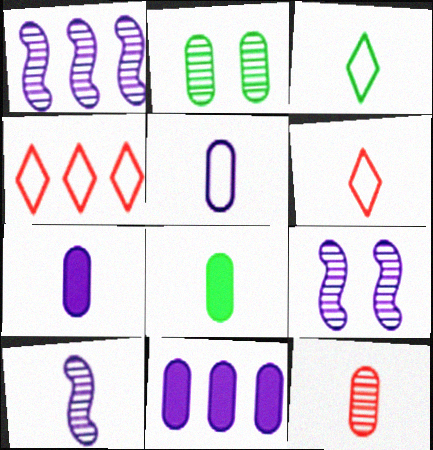[[1, 9, 10], 
[4, 8, 9], 
[5, 8, 12], 
[6, 8, 10]]